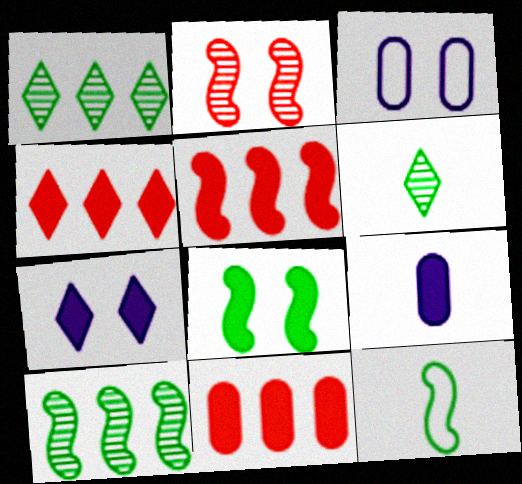[[3, 5, 6], 
[4, 5, 11], 
[4, 8, 9], 
[8, 10, 12]]